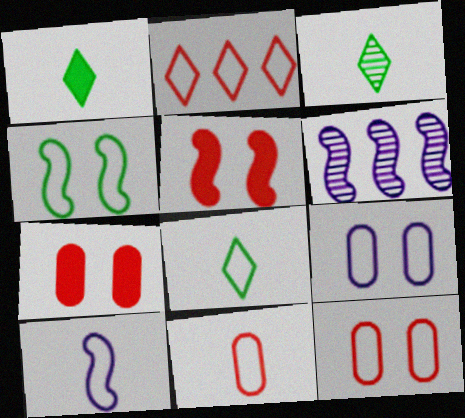[[1, 3, 8], 
[1, 6, 12], 
[6, 7, 8], 
[8, 10, 11]]